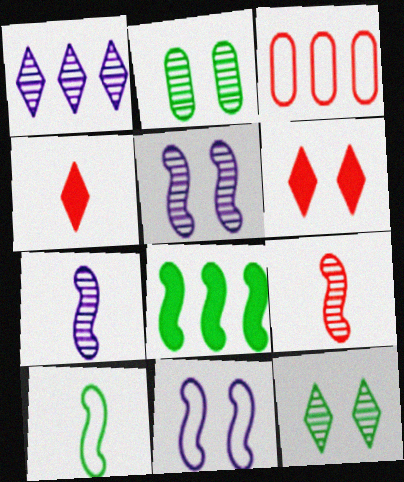[[1, 2, 9], 
[1, 3, 8], 
[2, 6, 11], 
[3, 6, 9], 
[8, 9, 11]]